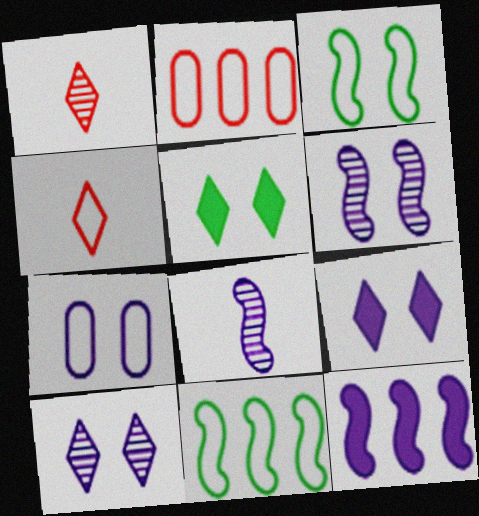[[2, 5, 8], 
[4, 7, 11], 
[6, 7, 9]]